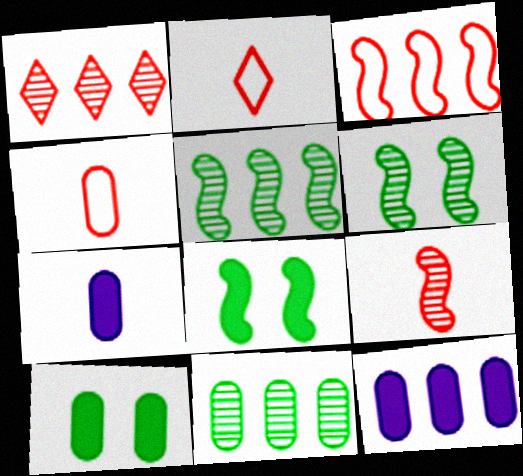[[2, 6, 12]]